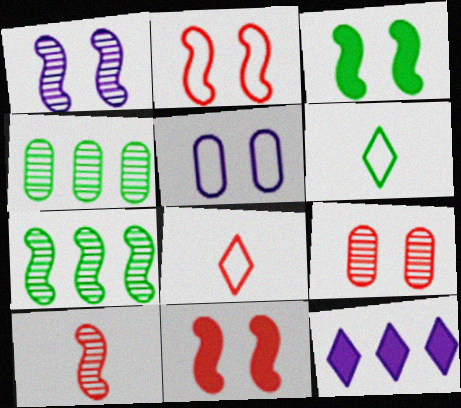[[1, 2, 3], 
[1, 7, 10], 
[3, 4, 6]]